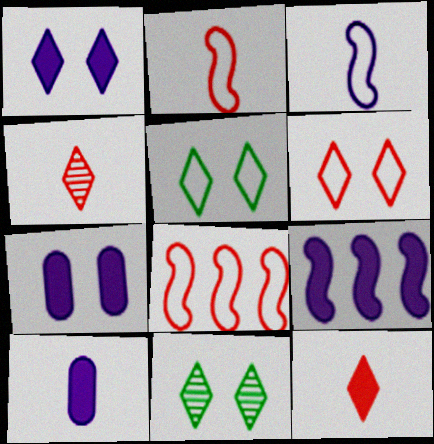[[1, 6, 11], 
[1, 9, 10], 
[8, 10, 11]]